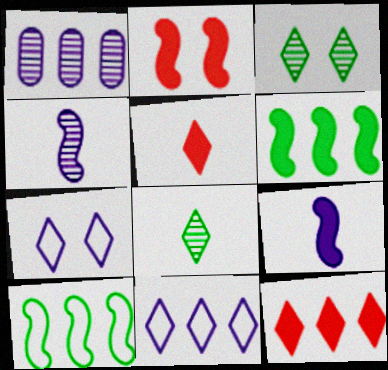[[1, 7, 9], 
[1, 10, 12], 
[2, 4, 10], 
[2, 6, 9], 
[3, 5, 11], 
[7, 8, 12]]